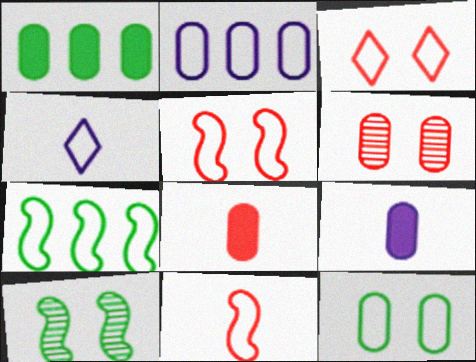[]